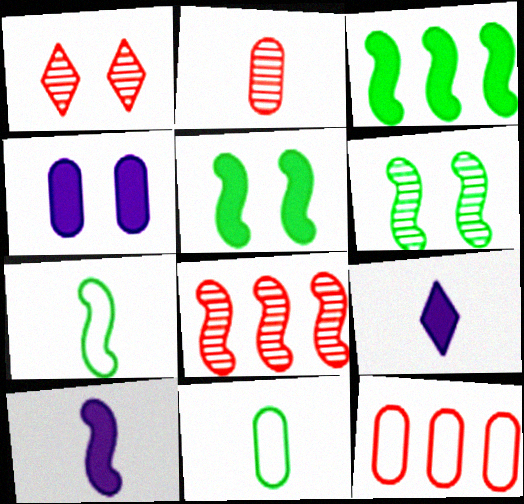[[1, 2, 8], 
[2, 7, 9], 
[3, 6, 7], 
[6, 9, 12]]